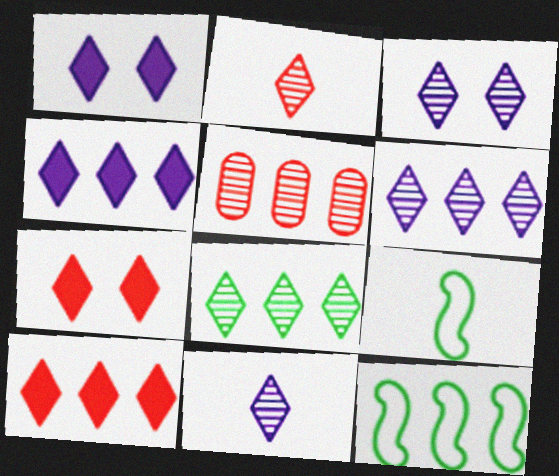[[1, 5, 9], 
[2, 3, 8], 
[3, 6, 11], 
[4, 5, 12]]